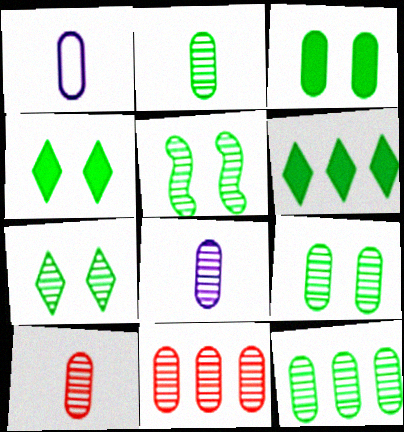[[1, 3, 11], 
[2, 8, 10], 
[2, 9, 12], 
[5, 7, 9], 
[8, 9, 11]]